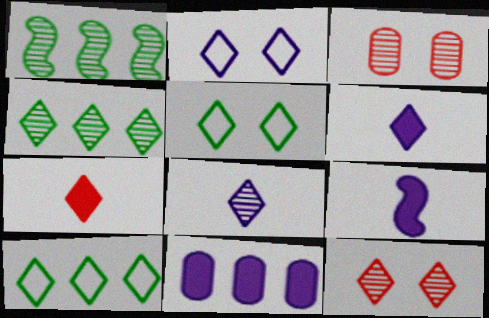[[1, 3, 8], 
[2, 4, 7], 
[3, 9, 10], 
[4, 8, 12], 
[6, 10, 12]]